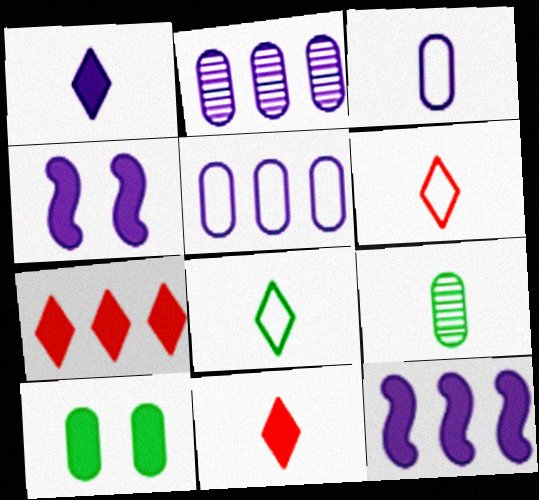[[10, 11, 12]]